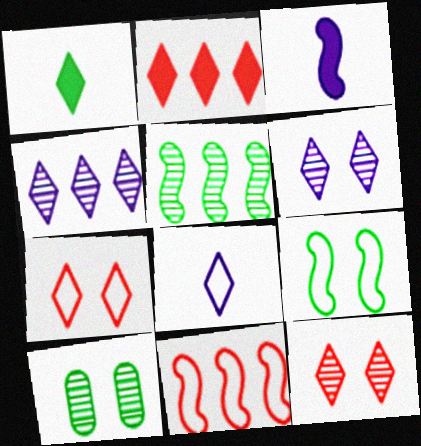[[1, 4, 7]]